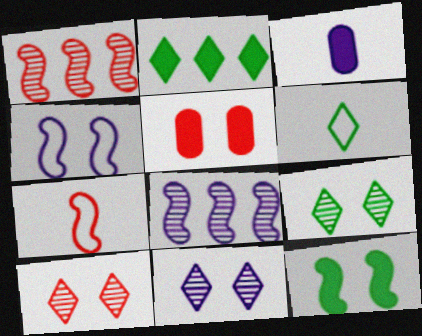[[2, 6, 9], 
[4, 5, 9], 
[5, 6, 8], 
[7, 8, 12], 
[9, 10, 11]]